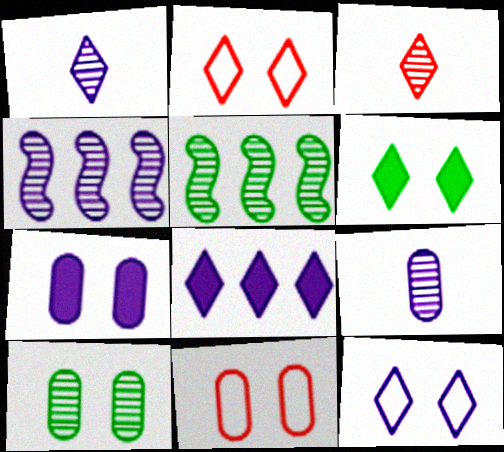[[1, 8, 12], 
[3, 4, 10], 
[7, 10, 11]]